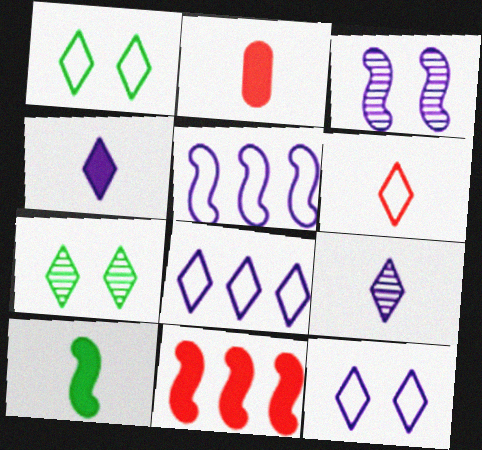[[1, 6, 8], 
[2, 4, 10], 
[2, 5, 7]]